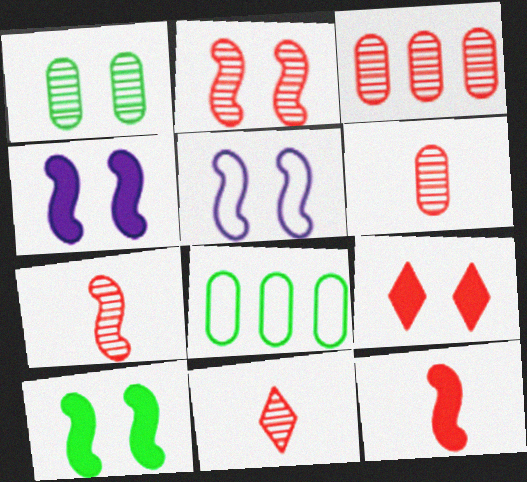[[1, 5, 9], 
[2, 3, 11], 
[2, 5, 10], 
[4, 8, 11], 
[6, 7, 11]]